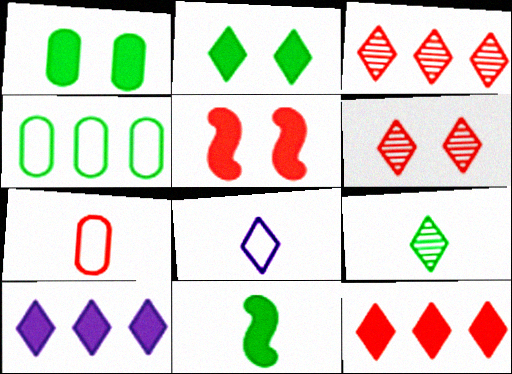[[2, 3, 8], 
[3, 5, 7]]